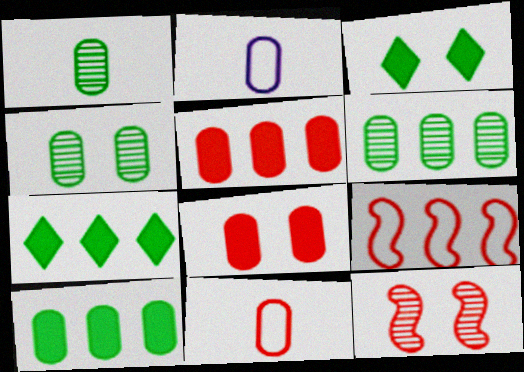[[1, 4, 6], 
[2, 4, 5], 
[2, 6, 8], 
[2, 7, 12]]